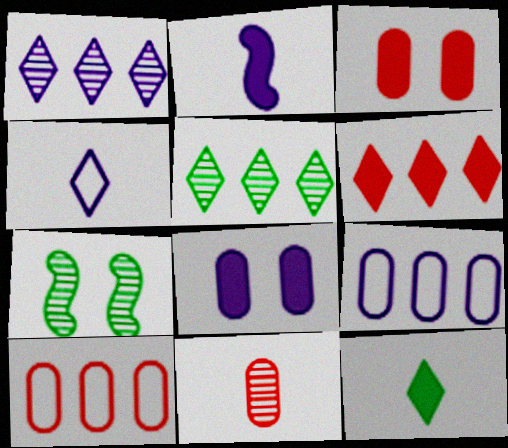[[1, 7, 11], 
[3, 10, 11]]